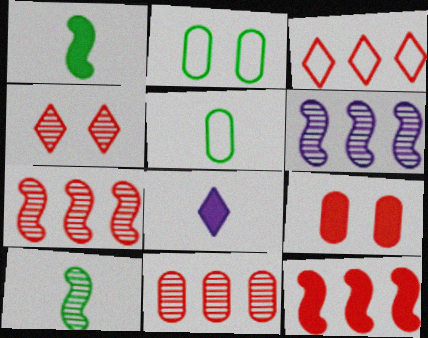[[2, 7, 8], 
[3, 11, 12]]